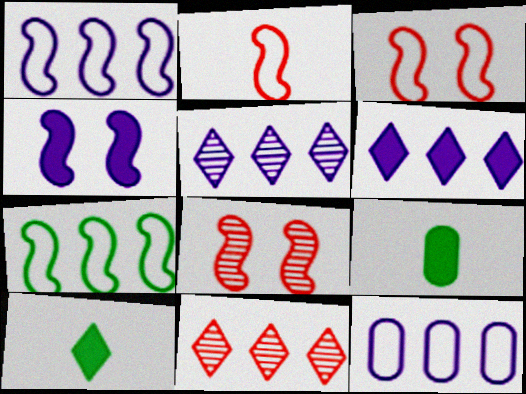[[3, 5, 9], 
[8, 10, 12]]